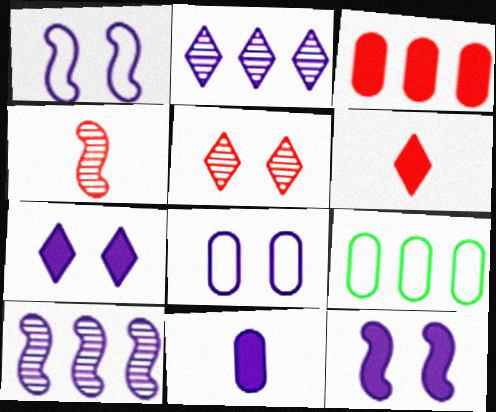[[1, 2, 11], 
[4, 7, 9]]